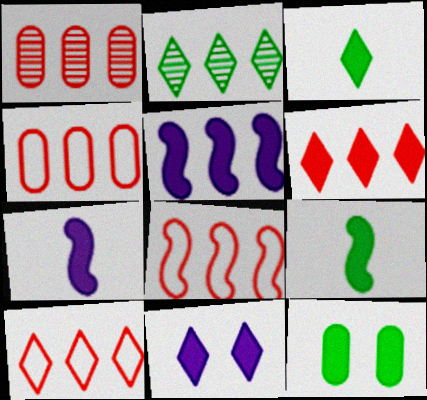[[1, 6, 8], 
[2, 4, 5], 
[3, 6, 11], 
[4, 8, 10], 
[6, 7, 12]]